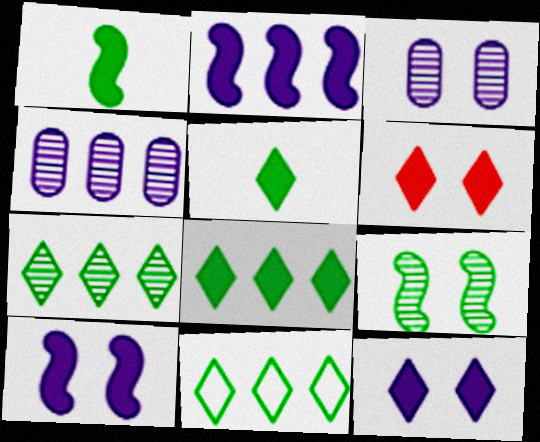[[7, 8, 11]]